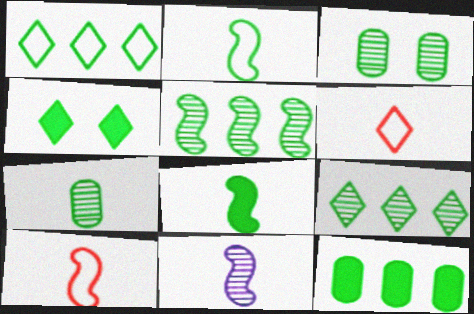[[1, 3, 8], 
[1, 5, 12], 
[4, 8, 12], 
[8, 10, 11]]